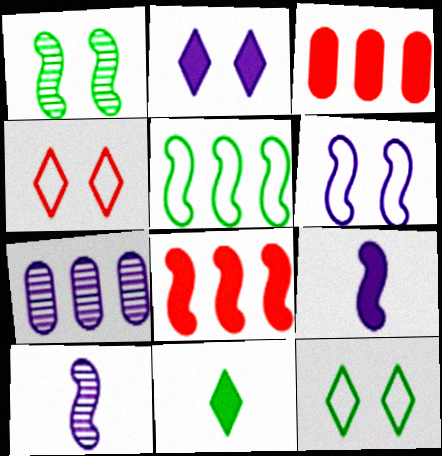[[3, 10, 12]]